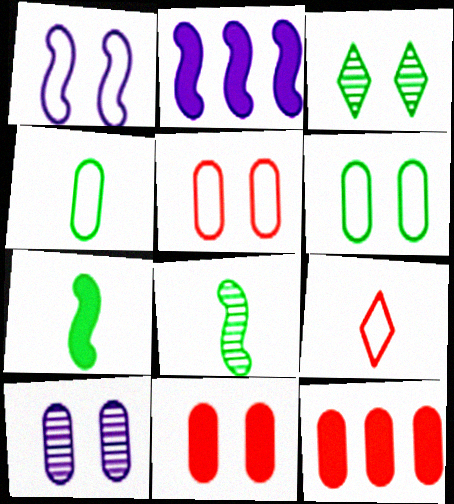[[1, 3, 11], 
[4, 10, 12], 
[6, 10, 11]]